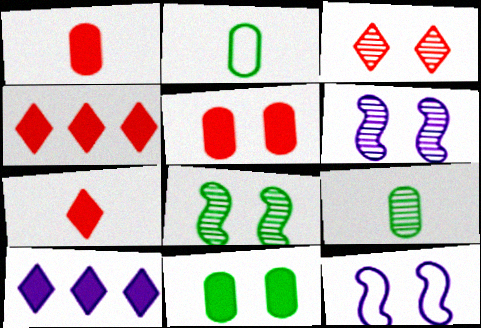[[2, 4, 6], 
[3, 11, 12], 
[4, 9, 12]]